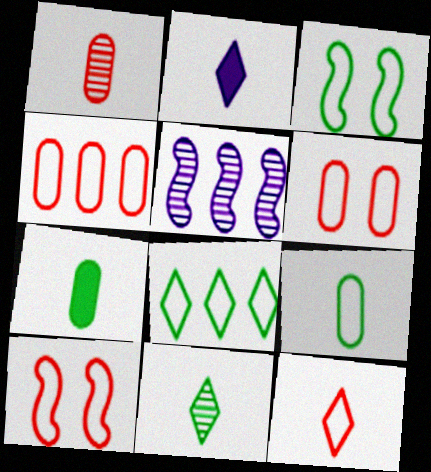[[2, 11, 12], 
[3, 8, 9], 
[4, 10, 12]]